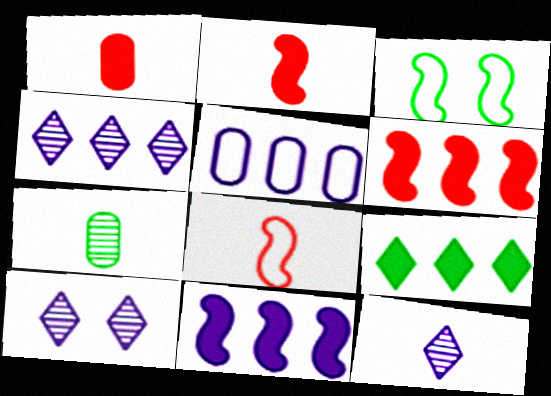[[1, 3, 4], 
[3, 7, 9], 
[4, 5, 11], 
[4, 10, 12]]